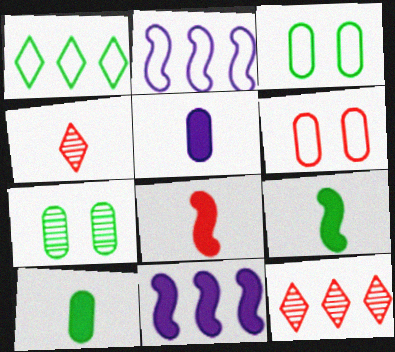[[1, 7, 9], 
[3, 4, 11], 
[6, 8, 12]]